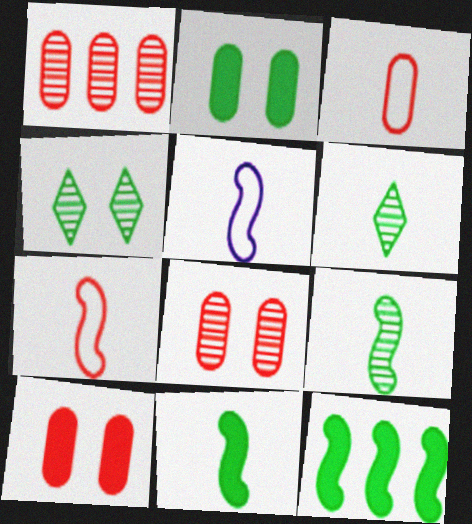[[1, 3, 10]]